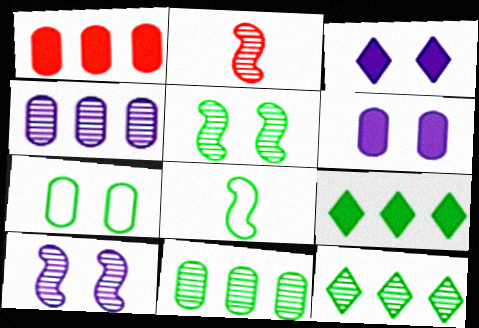[]